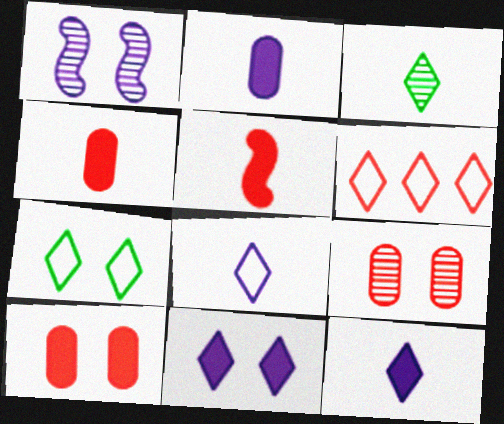[[1, 7, 10], 
[3, 6, 11], 
[5, 6, 9], 
[6, 7, 8]]